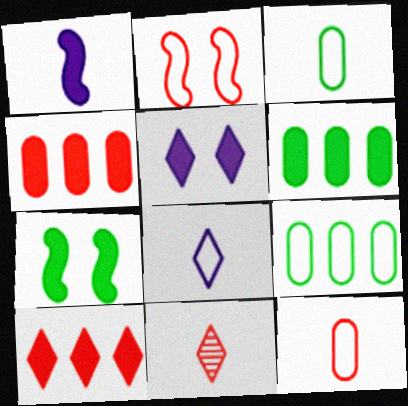[[1, 3, 11], 
[2, 4, 11], 
[2, 8, 9]]